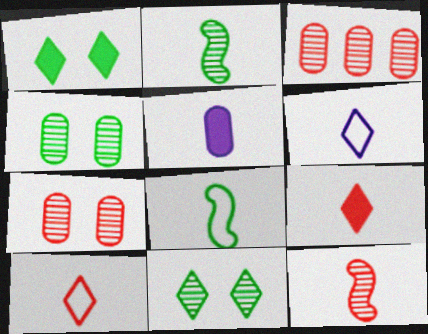[[2, 5, 10]]